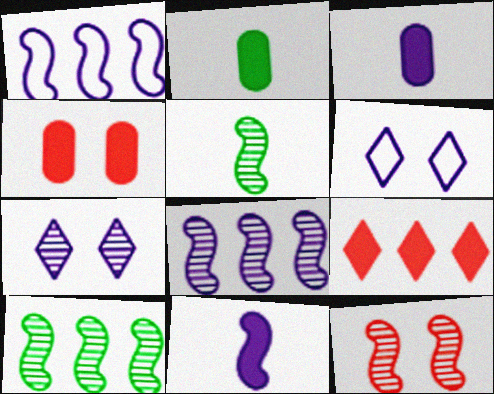[[1, 3, 7], 
[3, 6, 8], 
[5, 8, 12]]